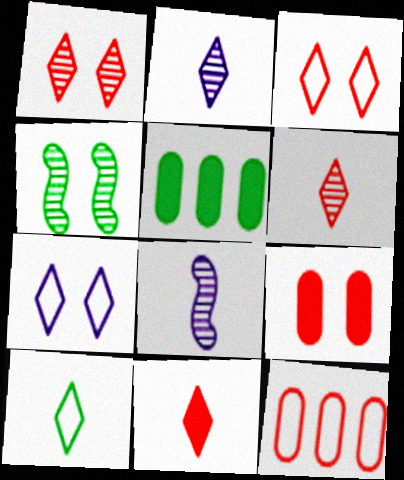[[2, 10, 11], 
[3, 5, 8], 
[4, 5, 10], 
[4, 7, 9]]